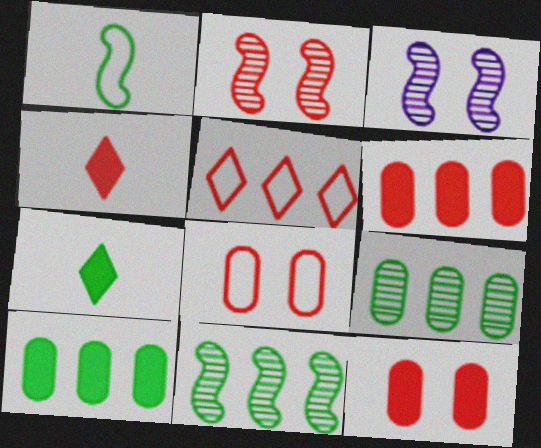[]